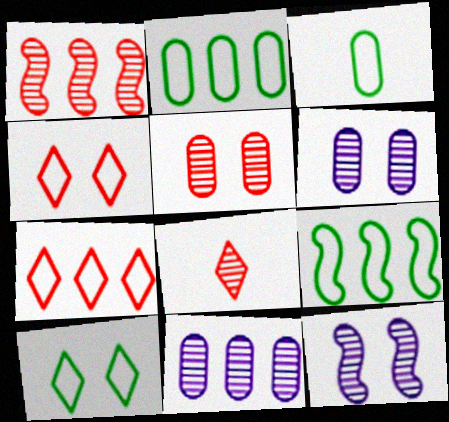[[1, 5, 8], 
[3, 9, 10]]